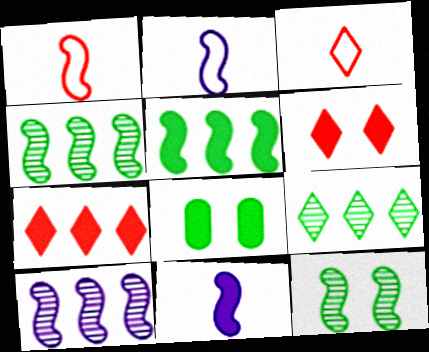[[3, 8, 10], 
[7, 8, 11]]